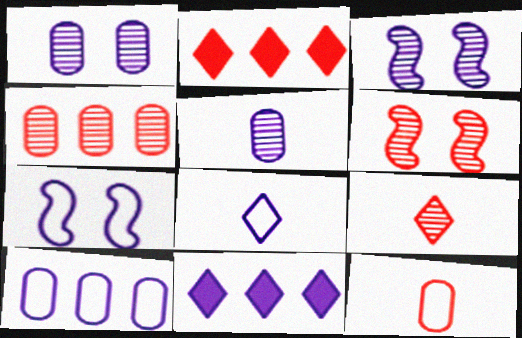[[2, 6, 12], 
[4, 6, 9], 
[5, 7, 11], 
[7, 8, 10]]